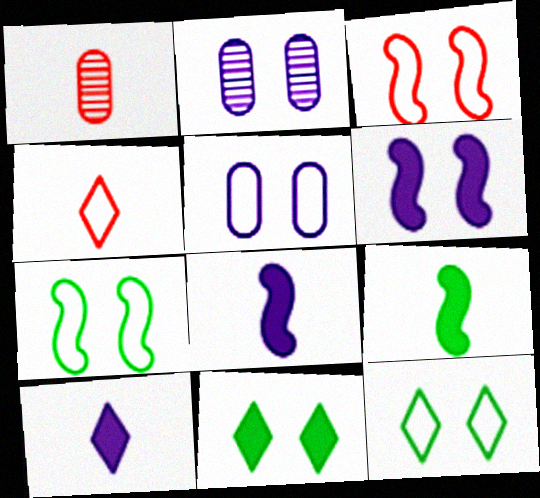[[2, 3, 11], 
[3, 5, 12]]